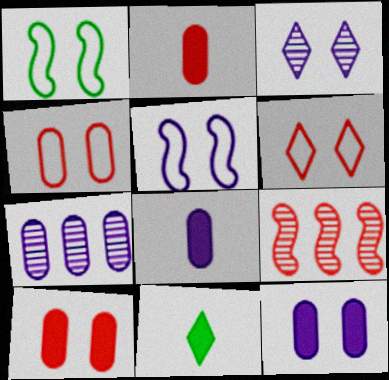[[1, 3, 10], 
[2, 6, 9], 
[3, 5, 12]]